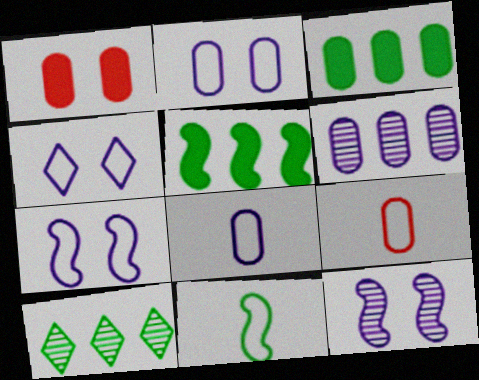[[2, 4, 7]]